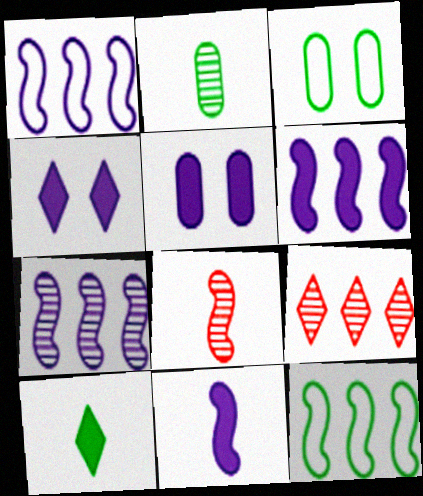[[1, 6, 7], 
[3, 9, 11]]